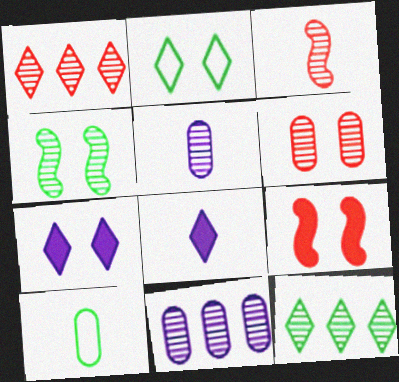[[1, 2, 8], 
[1, 3, 6], 
[1, 4, 5], 
[3, 8, 10]]